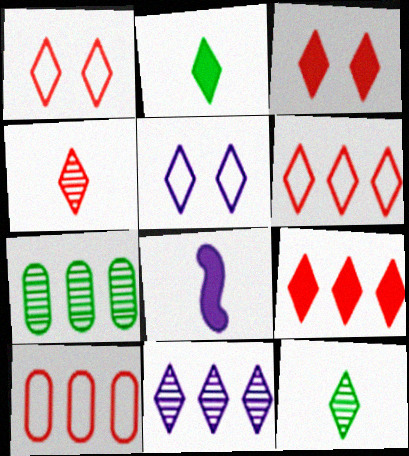[[1, 2, 11], 
[1, 4, 9], 
[1, 7, 8], 
[3, 4, 6], 
[5, 9, 12]]